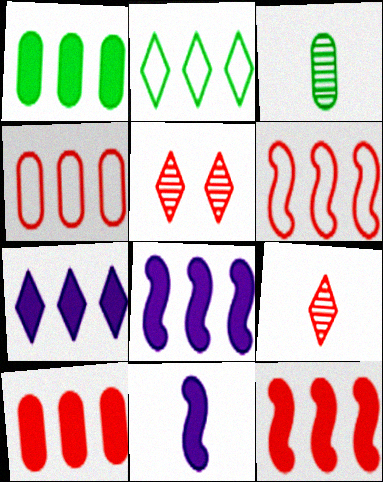[[1, 7, 12]]